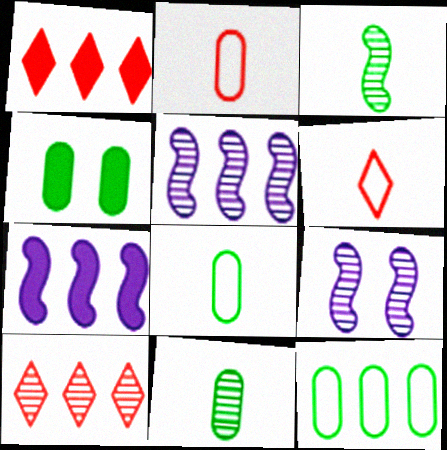[[1, 5, 12], 
[1, 8, 9], 
[4, 5, 6], 
[4, 11, 12], 
[7, 10, 12], 
[9, 10, 11]]